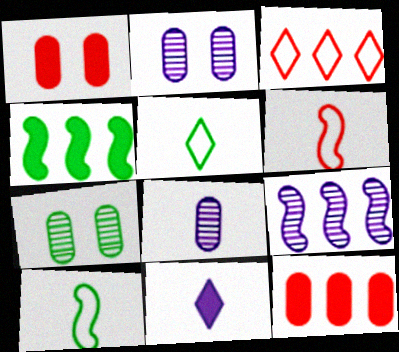[[1, 4, 11], 
[1, 5, 9], 
[4, 5, 7]]